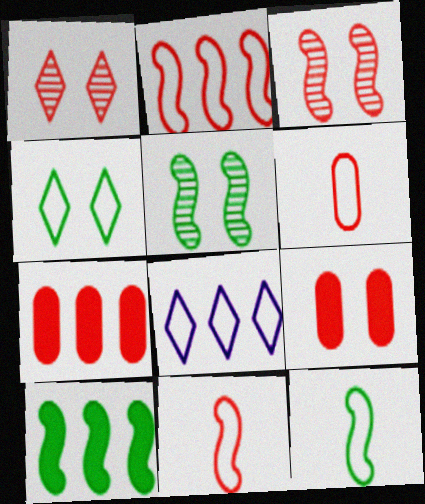[[1, 7, 11], 
[5, 10, 12]]